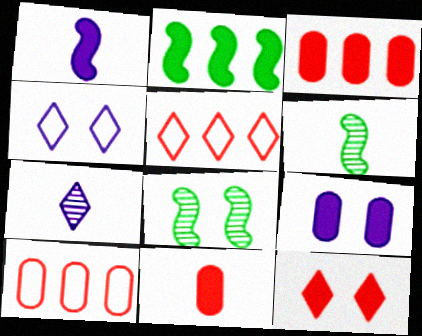[[3, 4, 6], 
[5, 6, 9]]